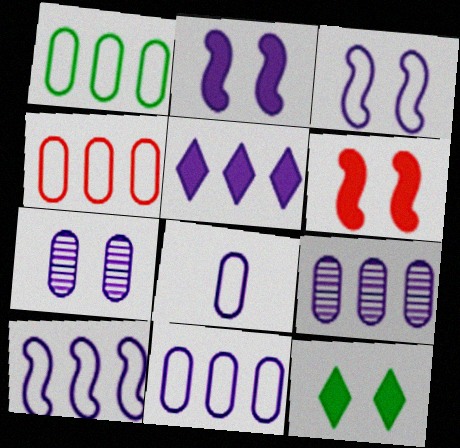[[1, 4, 11], 
[5, 9, 10]]